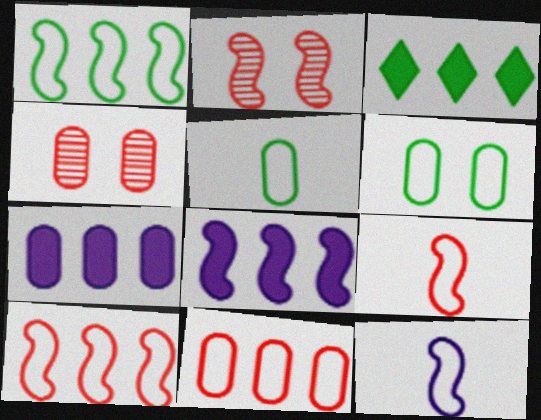[[3, 4, 12], 
[4, 5, 7]]